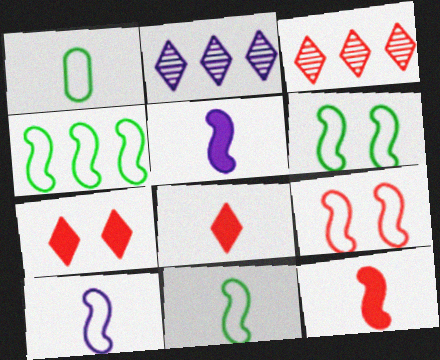[[4, 6, 11], 
[4, 9, 10]]